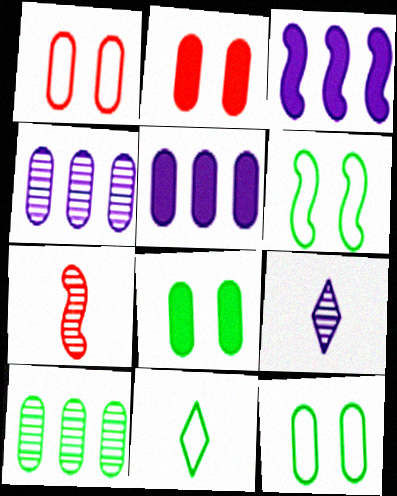[[3, 6, 7]]